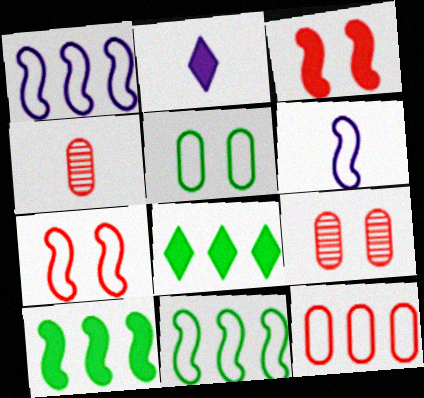[[2, 9, 11], 
[6, 7, 11], 
[6, 8, 9]]